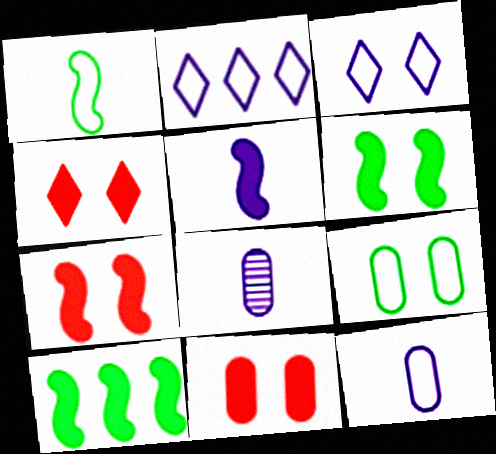[[4, 7, 11], 
[5, 7, 10]]